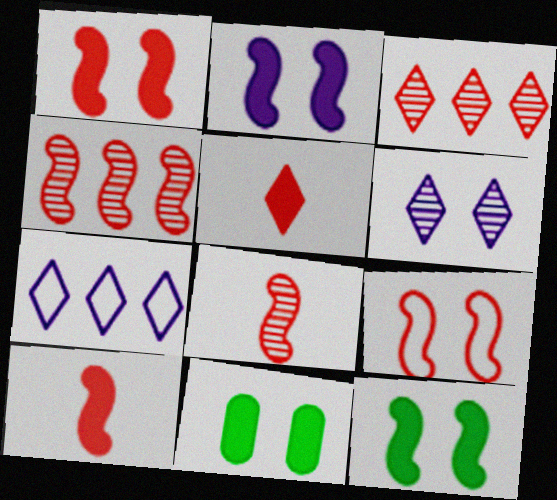[[1, 2, 12], 
[4, 9, 10], 
[6, 9, 11], 
[7, 8, 11]]